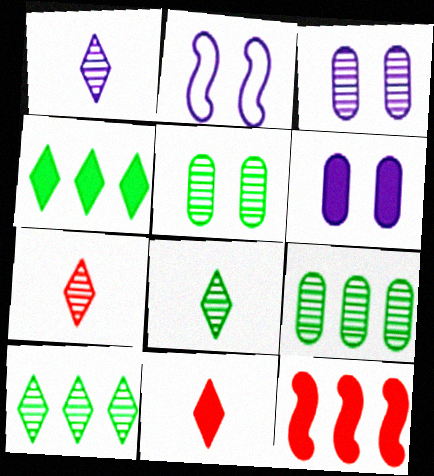[[1, 7, 8], 
[2, 9, 11]]